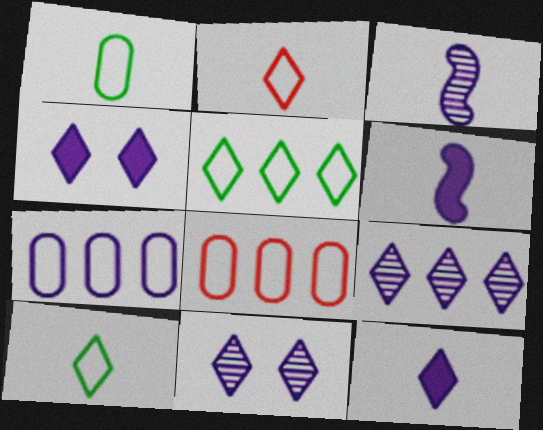[[3, 4, 7], 
[6, 7, 11]]